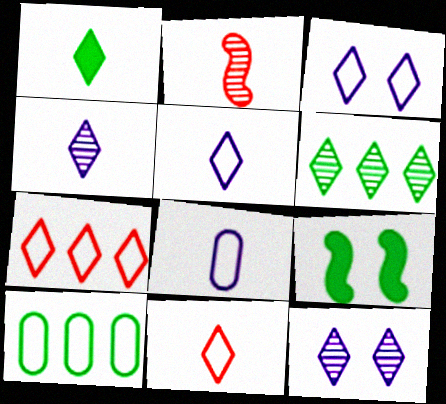[[1, 2, 8], 
[1, 4, 11], 
[1, 7, 12]]